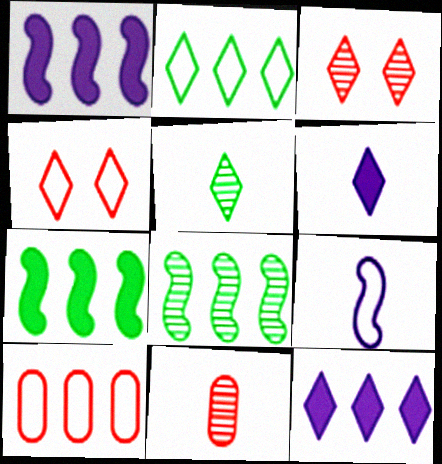[[2, 3, 6], 
[4, 5, 12], 
[8, 10, 12]]